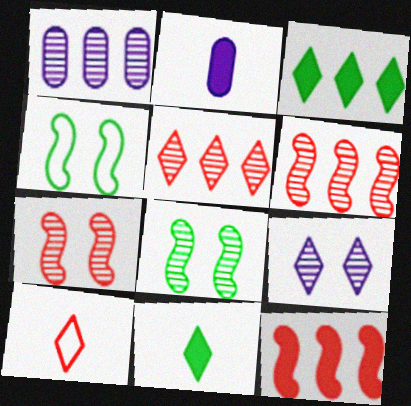[[2, 4, 5], 
[3, 9, 10]]